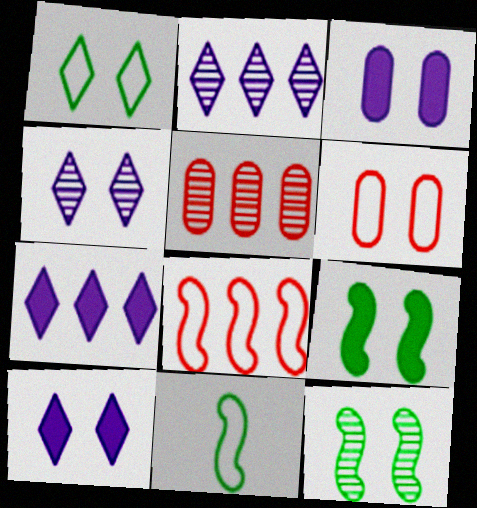[[4, 6, 9], 
[5, 10, 11], 
[6, 10, 12]]